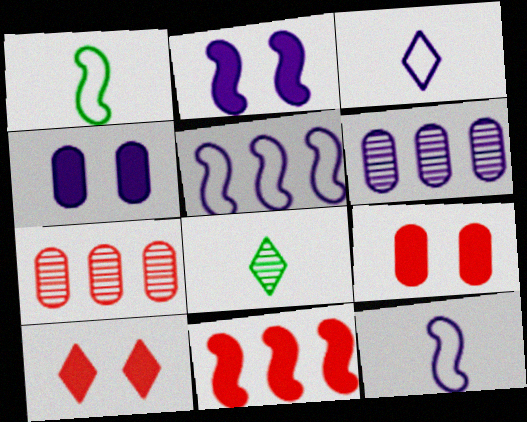[[1, 6, 10], 
[2, 3, 6], 
[5, 8, 9]]